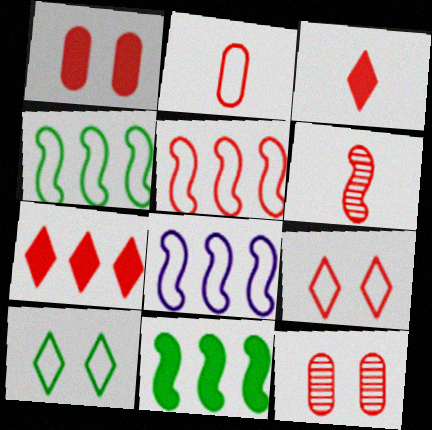[[2, 3, 6], 
[2, 5, 9], 
[2, 8, 10], 
[3, 5, 12], 
[4, 5, 8]]